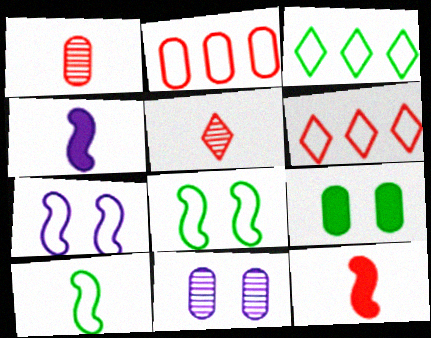[[3, 11, 12]]